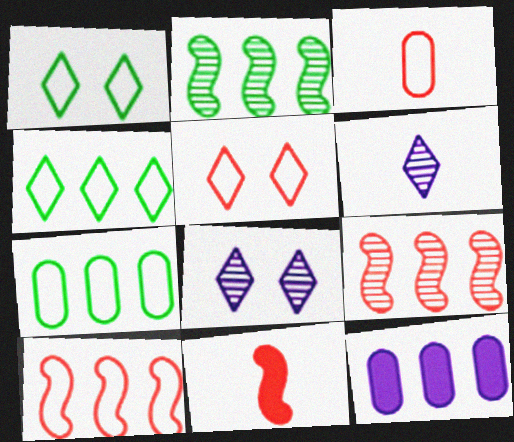[[3, 5, 10], 
[4, 9, 12], 
[7, 8, 11]]